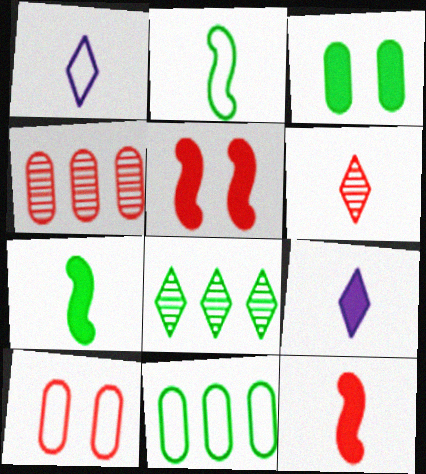[[2, 3, 8]]